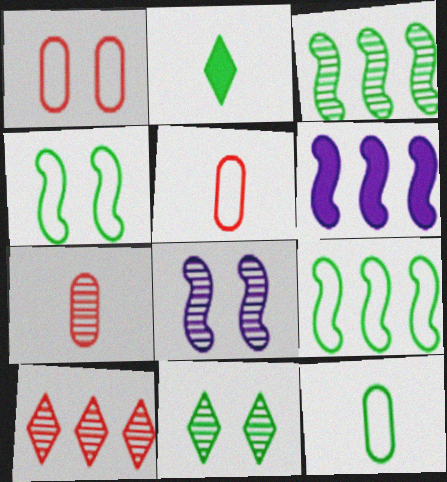[[5, 6, 11]]